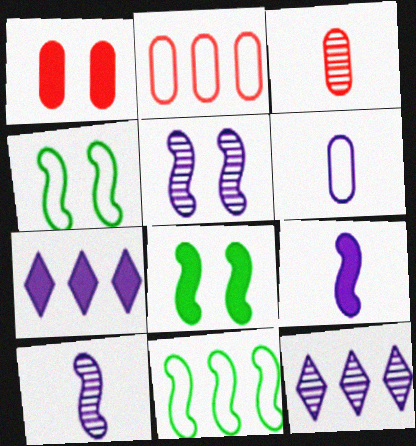[[1, 2, 3], 
[3, 4, 7], 
[5, 6, 7]]